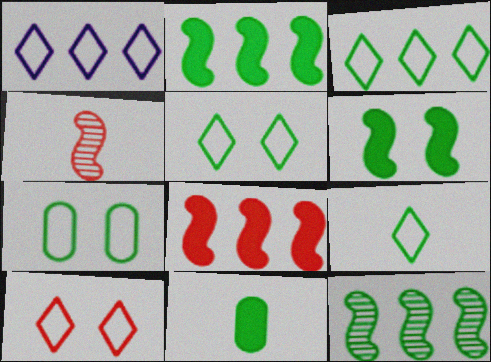[[1, 9, 10], 
[3, 5, 9], 
[5, 11, 12]]